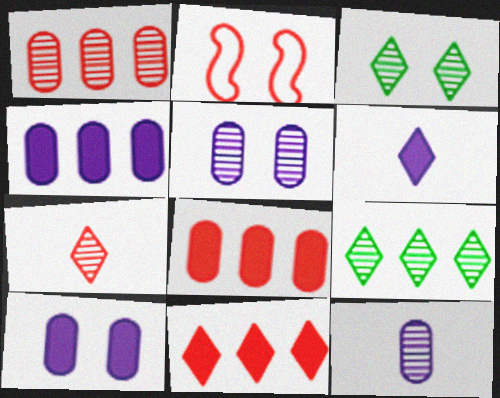[[2, 3, 10], 
[2, 7, 8]]